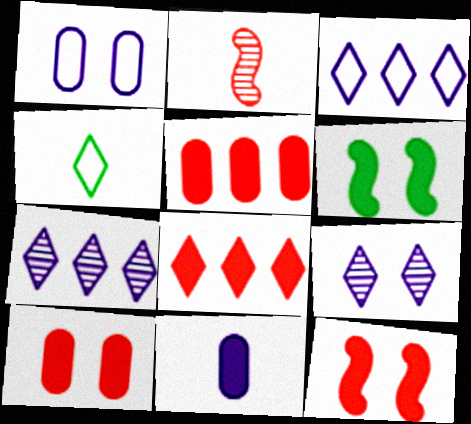[[2, 4, 11], 
[4, 8, 9], 
[6, 8, 11]]